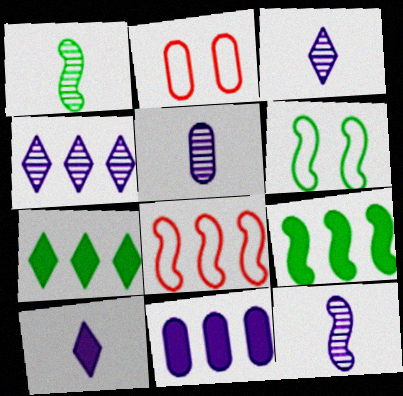[[1, 6, 9], 
[2, 3, 9], 
[2, 7, 12], 
[3, 5, 12]]